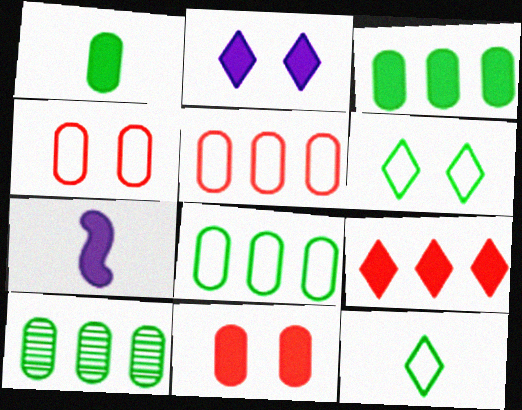[[3, 8, 10]]